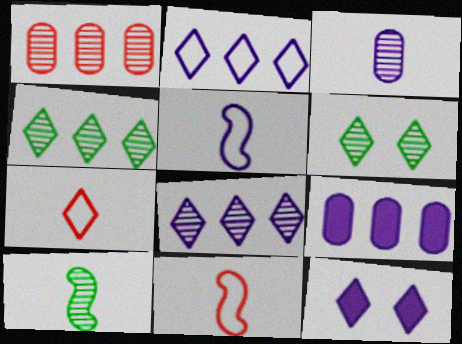[[4, 7, 12], 
[6, 9, 11]]